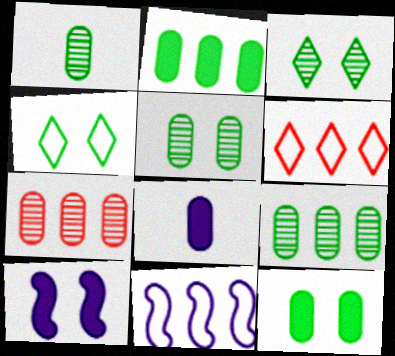[[1, 5, 9], 
[1, 6, 10]]